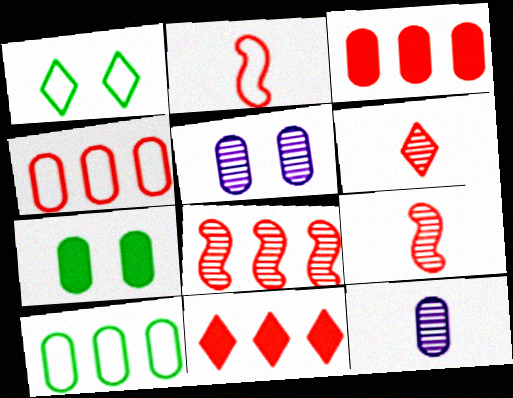[[4, 7, 12], 
[4, 8, 11]]